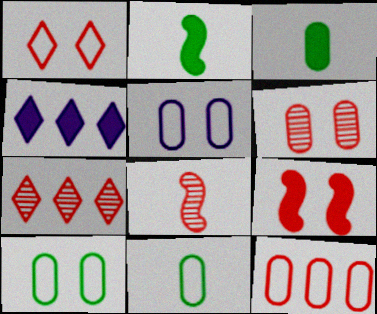[[1, 6, 9], 
[2, 5, 7], 
[3, 4, 9], 
[4, 8, 10], 
[5, 11, 12], 
[6, 7, 8]]